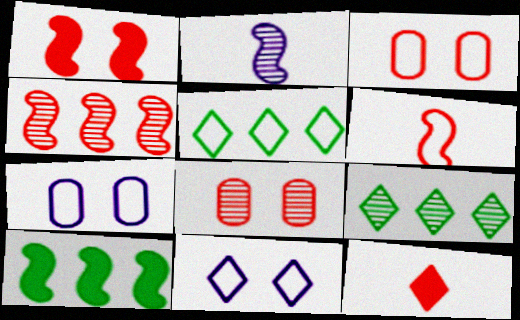[[1, 4, 6], 
[2, 8, 9], 
[3, 4, 12], 
[5, 6, 7], 
[9, 11, 12]]